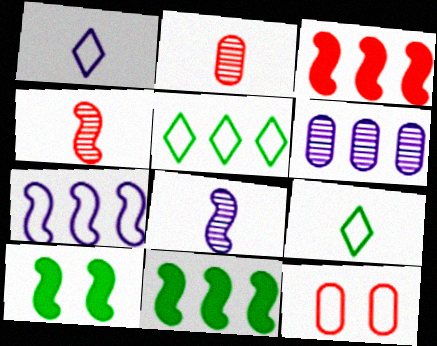[[3, 5, 6], 
[4, 7, 10], 
[7, 9, 12]]